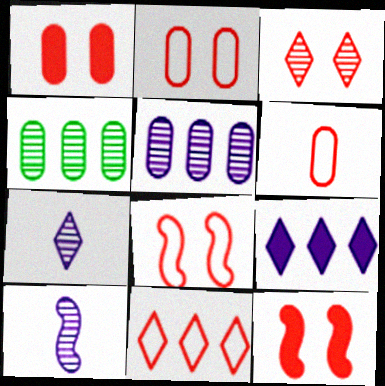[[1, 3, 8], 
[2, 3, 12], 
[3, 4, 10], 
[6, 8, 11]]